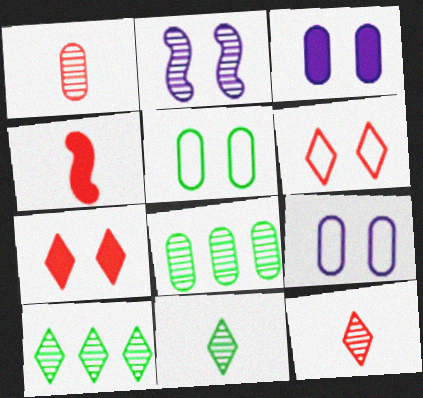[[1, 2, 10], 
[2, 5, 7], 
[2, 8, 12], 
[4, 9, 10]]